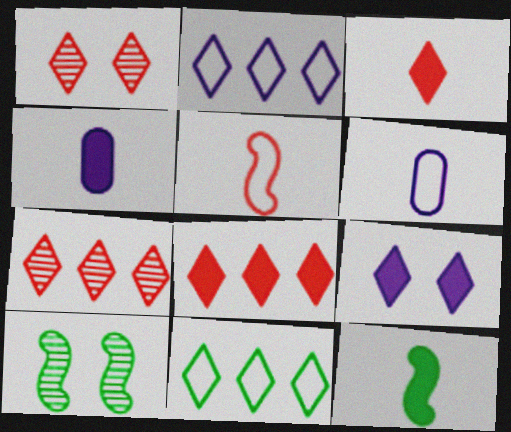[[3, 4, 12], 
[6, 8, 10]]